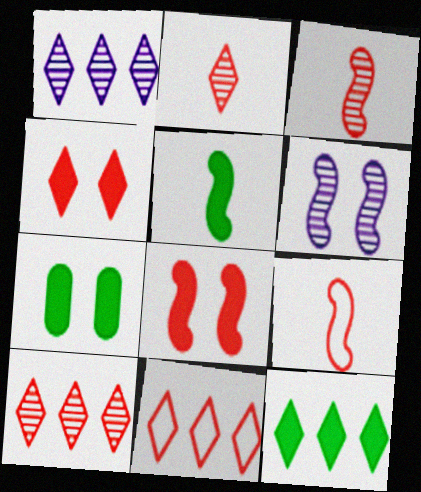[[1, 7, 9], 
[1, 11, 12], 
[2, 4, 11], 
[5, 7, 12]]